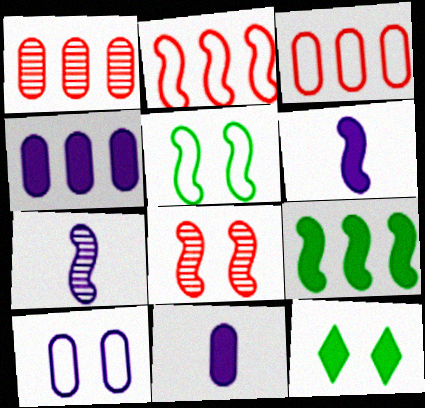[[3, 7, 12], 
[8, 10, 12]]